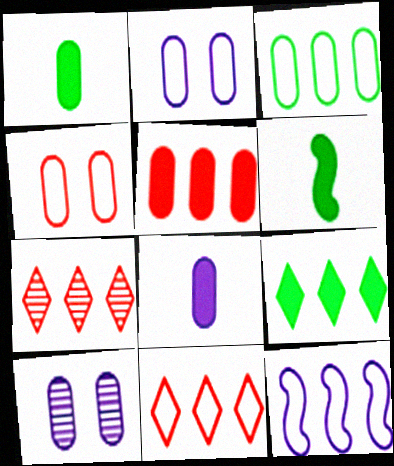[[2, 6, 7], 
[3, 11, 12], 
[6, 10, 11]]